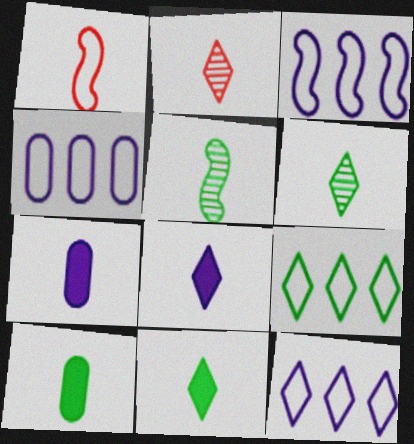[[1, 6, 7], 
[3, 4, 12]]